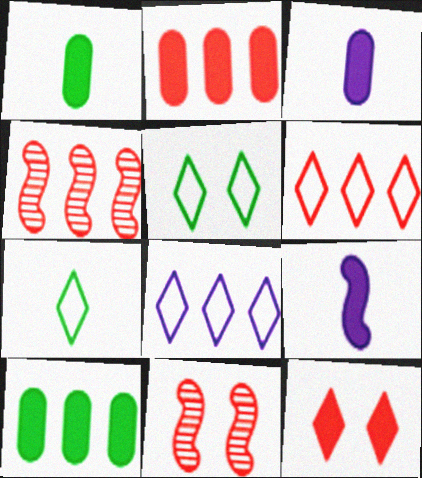[[1, 8, 11], 
[2, 4, 6], 
[3, 4, 5], 
[4, 8, 10], 
[9, 10, 12]]